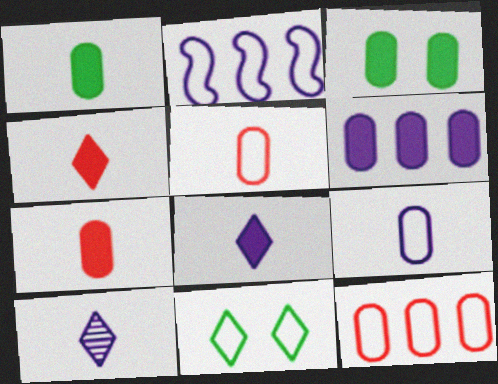[[2, 5, 11], 
[3, 6, 7]]